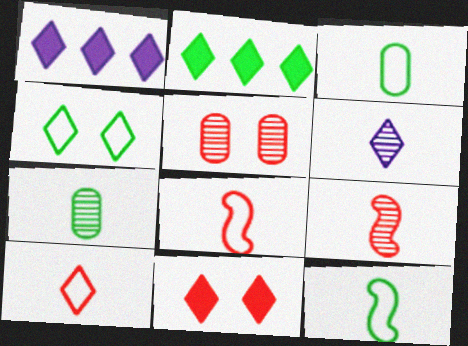[[1, 5, 12], 
[6, 7, 9]]